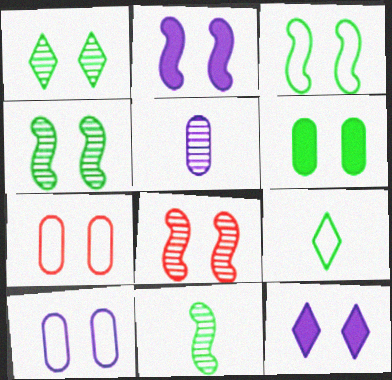[[1, 2, 7], 
[1, 3, 6], 
[2, 3, 8], 
[4, 7, 12]]